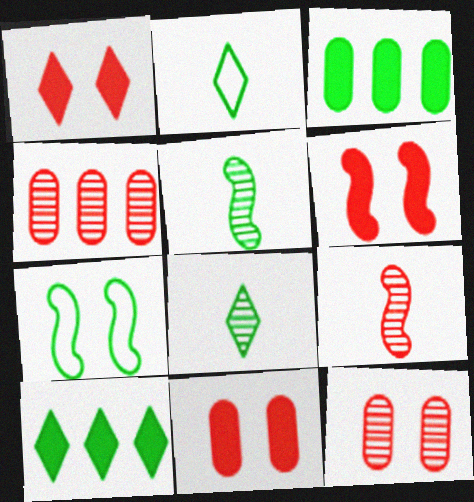[[1, 6, 11], 
[3, 7, 8]]